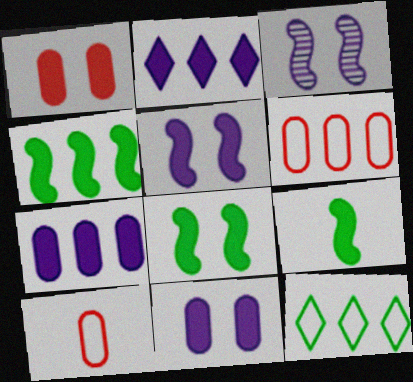[[1, 2, 9], 
[4, 8, 9]]